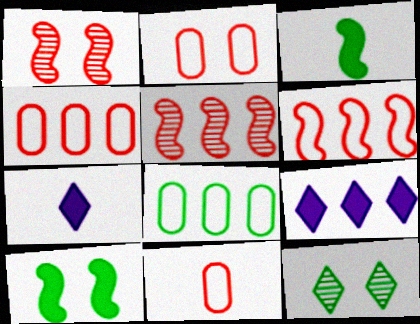[[1, 7, 8], 
[2, 4, 11], 
[3, 8, 12], 
[5, 8, 9]]